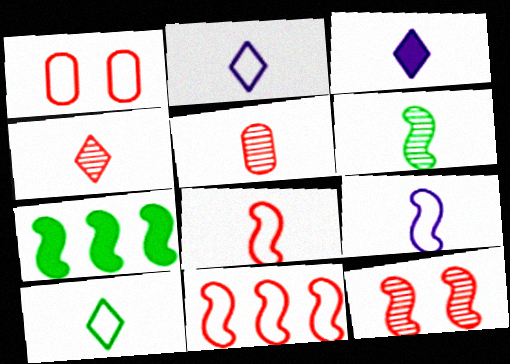[[3, 4, 10], 
[7, 9, 12]]